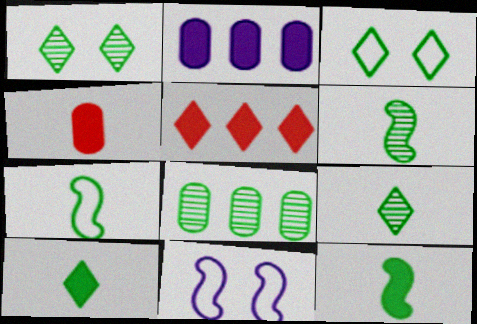[[1, 6, 8], 
[3, 8, 12], 
[6, 7, 12]]